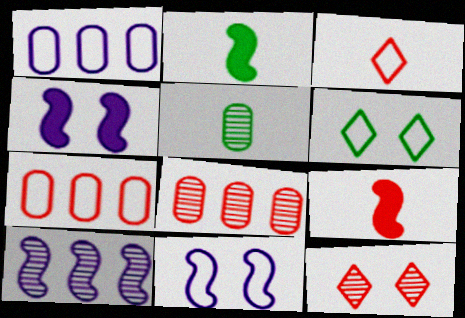[[1, 2, 12], 
[5, 10, 12], 
[7, 9, 12]]